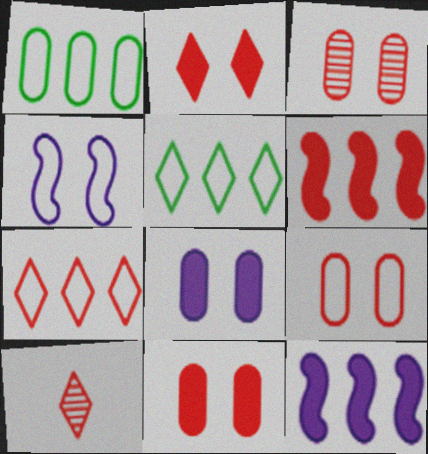[[2, 7, 10], 
[3, 9, 11], 
[6, 9, 10]]